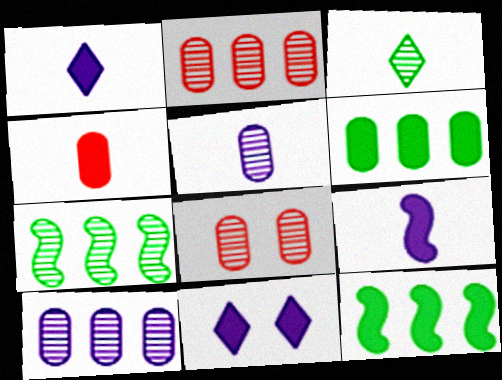[[4, 11, 12]]